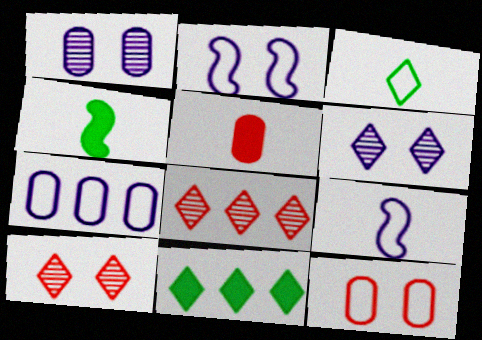[[4, 7, 10]]